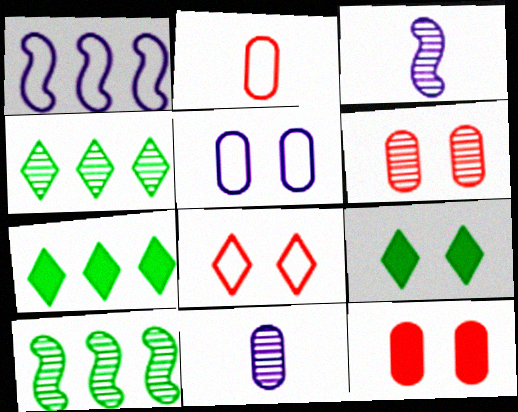[[3, 4, 6]]